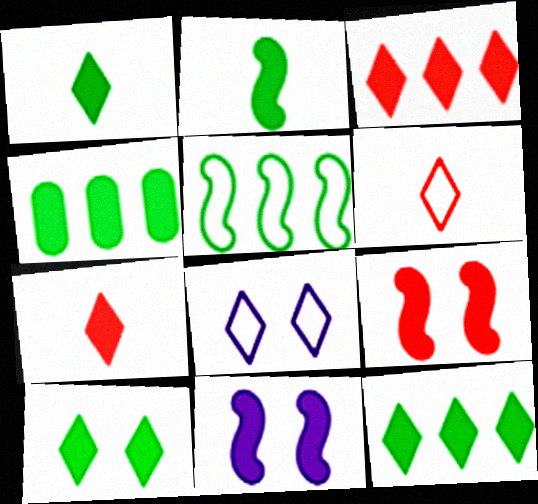[[1, 10, 12], 
[2, 4, 10], 
[4, 7, 11]]